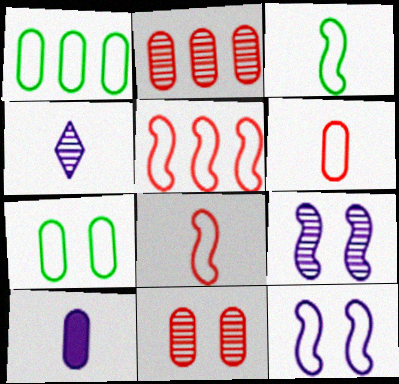[[1, 10, 11], 
[2, 7, 10], 
[3, 5, 12]]